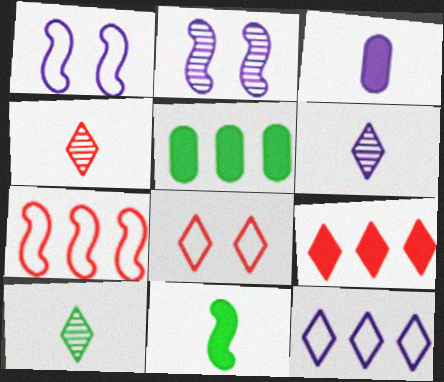[[1, 4, 5], 
[2, 3, 12], 
[2, 7, 11], 
[4, 6, 10], 
[4, 8, 9]]